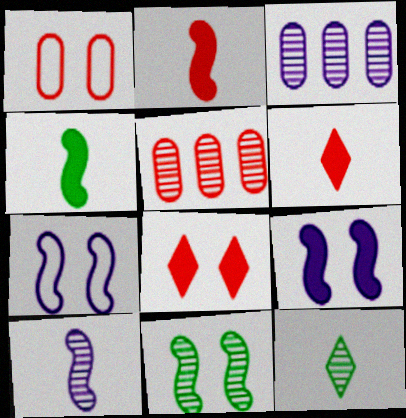[]